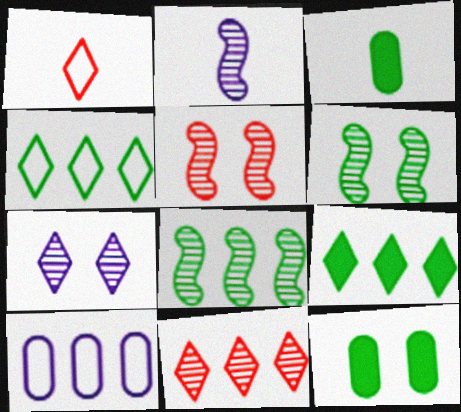[[1, 2, 3], 
[1, 7, 9], 
[2, 5, 8], 
[3, 4, 6]]